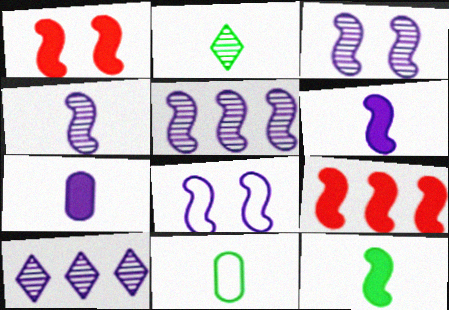[[1, 10, 11], 
[2, 11, 12], 
[3, 4, 5], 
[5, 6, 8], 
[7, 8, 10]]